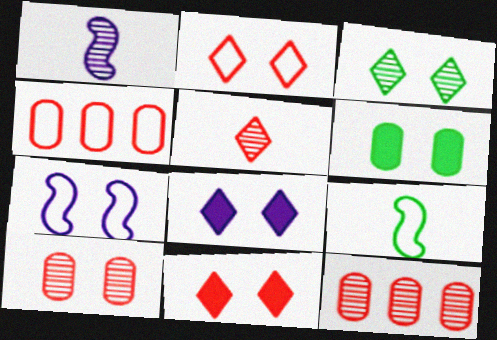[[1, 3, 12], 
[2, 3, 8], 
[8, 9, 12]]